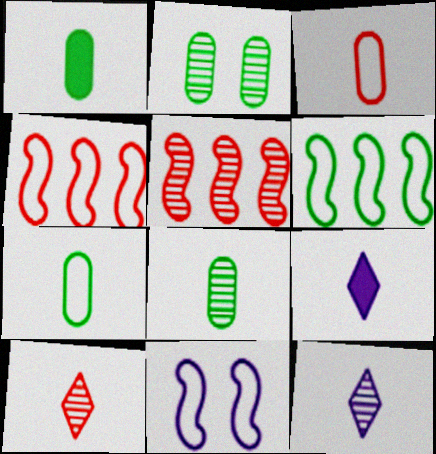[[1, 7, 8], 
[2, 4, 9], 
[2, 5, 12]]